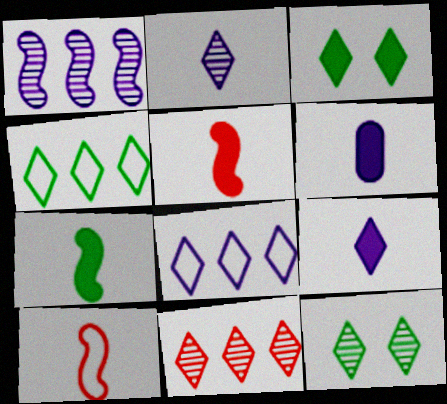[[2, 11, 12]]